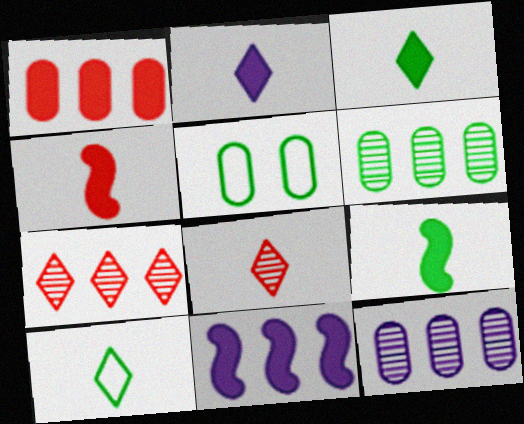[[2, 8, 10], 
[5, 8, 11]]